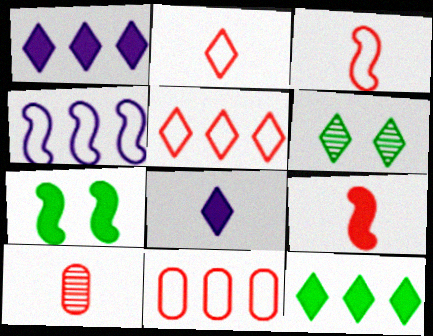[[1, 2, 6], 
[2, 9, 10], 
[5, 6, 8]]